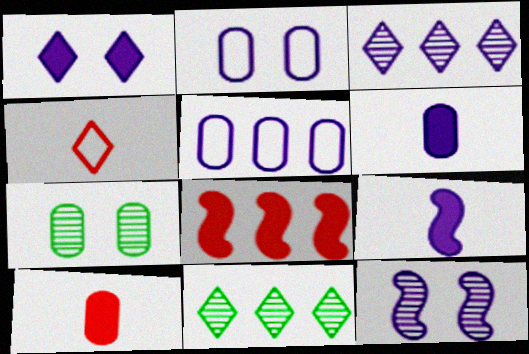[[1, 2, 12], 
[1, 4, 11], 
[2, 3, 9], 
[5, 7, 10], 
[5, 8, 11]]